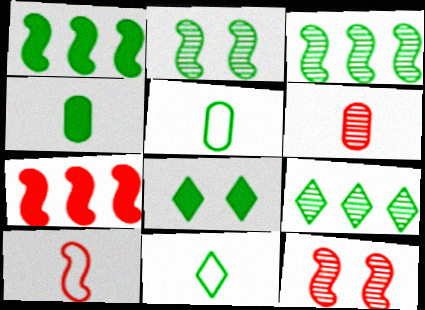[[1, 4, 8], 
[3, 5, 8], 
[7, 10, 12], 
[8, 9, 11]]